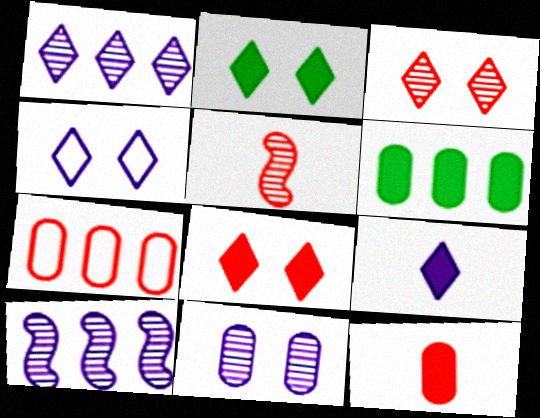[[1, 4, 9], 
[2, 3, 4], 
[4, 5, 6], 
[5, 7, 8]]